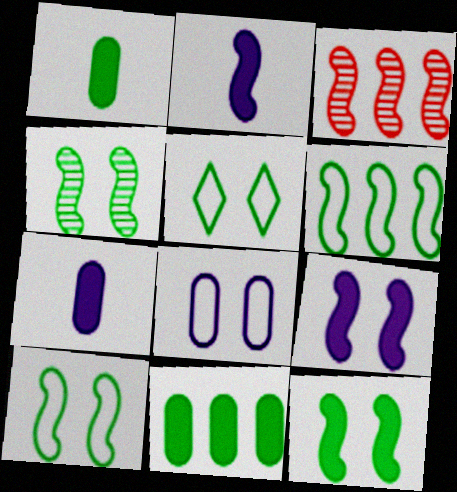[[2, 3, 10], 
[3, 5, 7], 
[4, 10, 12]]